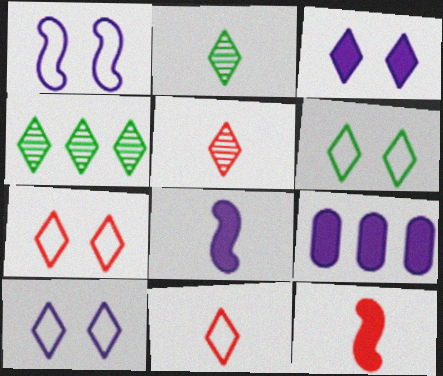[[3, 4, 11], 
[3, 8, 9], 
[6, 7, 10]]